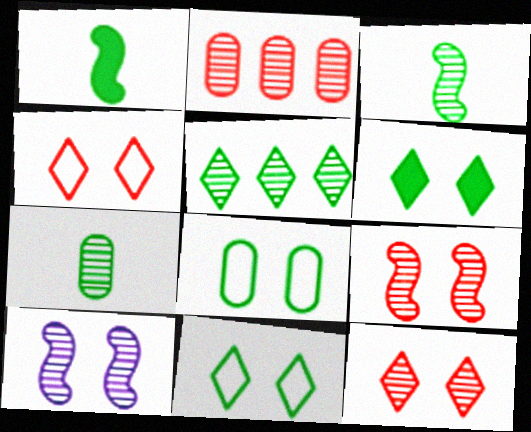[[1, 5, 8]]